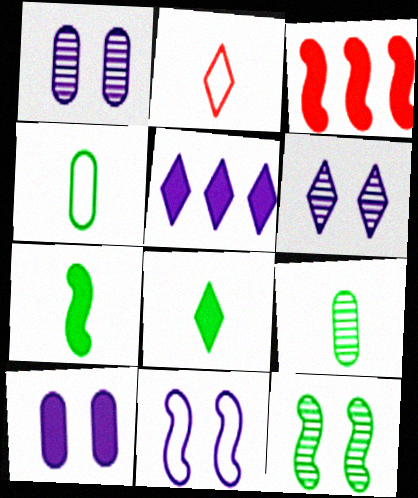[[3, 4, 6], 
[3, 8, 10], 
[6, 10, 11]]